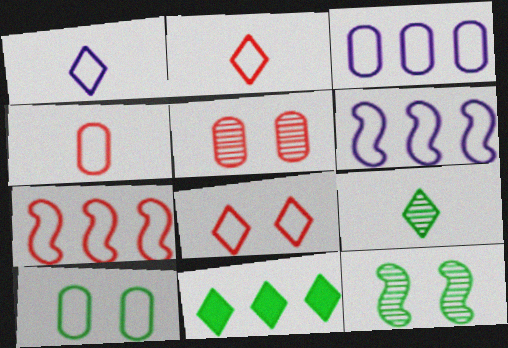[[1, 7, 10], 
[2, 6, 10], 
[3, 4, 10], 
[4, 7, 8]]